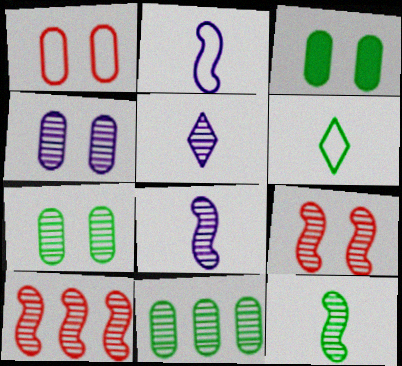[[1, 3, 4], 
[5, 7, 10], 
[5, 9, 11]]